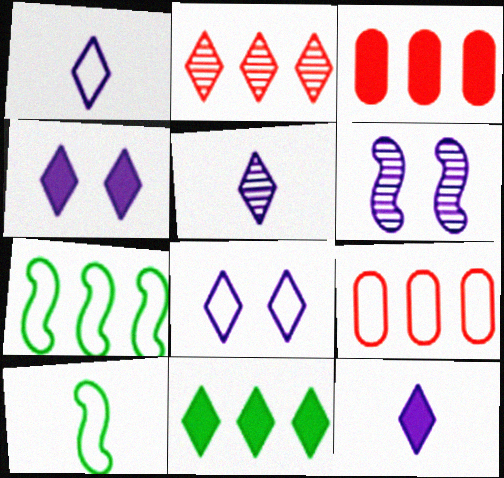[[1, 5, 12], 
[8, 9, 10]]